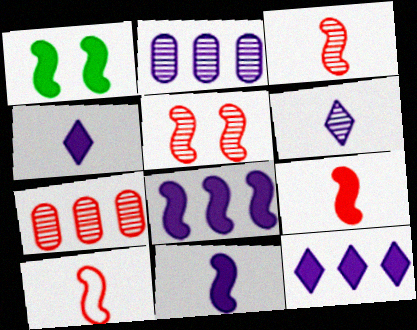[[1, 8, 9], 
[3, 9, 10]]